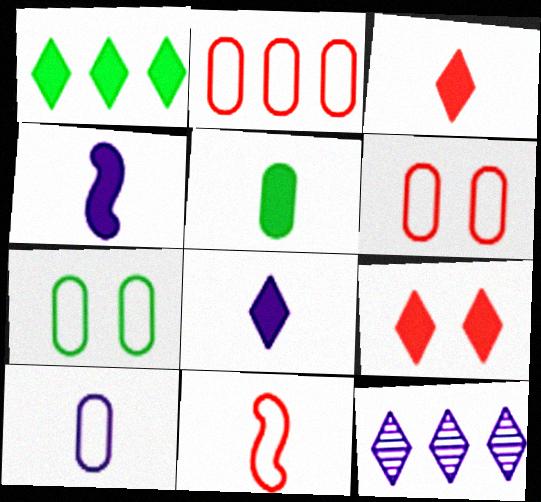[[1, 8, 9], 
[2, 7, 10], 
[3, 4, 5]]